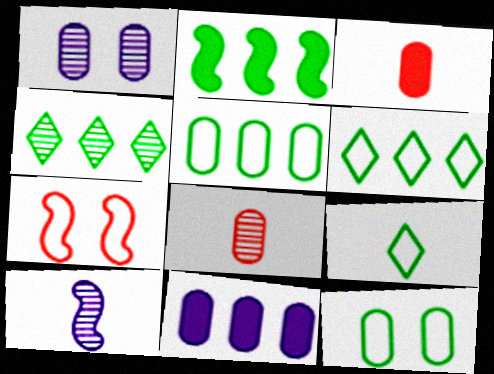[[1, 3, 5], 
[2, 4, 5], 
[2, 7, 10], 
[3, 9, 10], 
[8, 11, 12]]